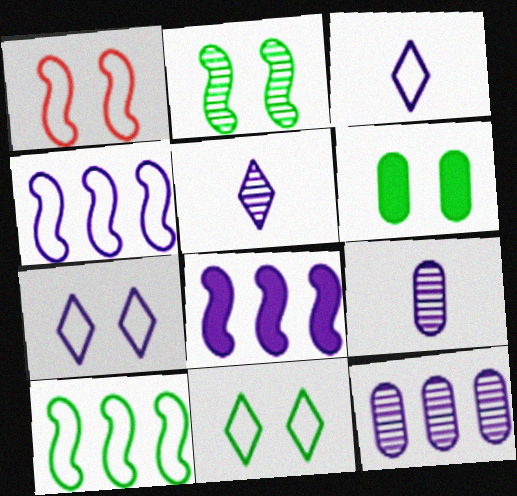[[2, 6, 11], 
[7, 8, 9]]